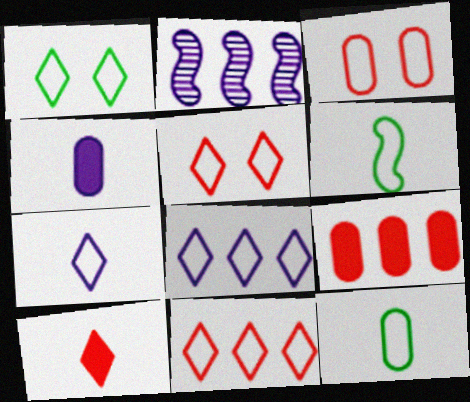[[1, 7, 11], 
[3, 6, 8]]